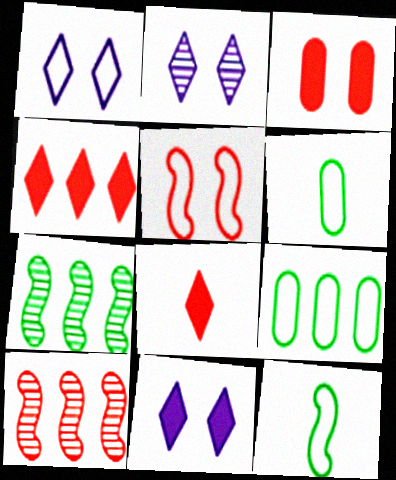[[1, 2, 11], 
[6, 10, 11]]